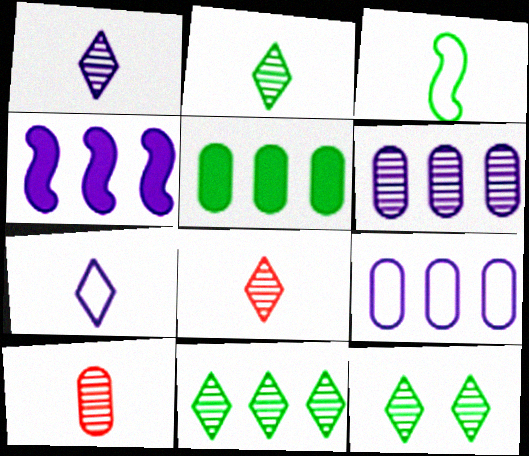[[1, 2, 8], 
[2, 11, 12], 
[3, 5, 12]]